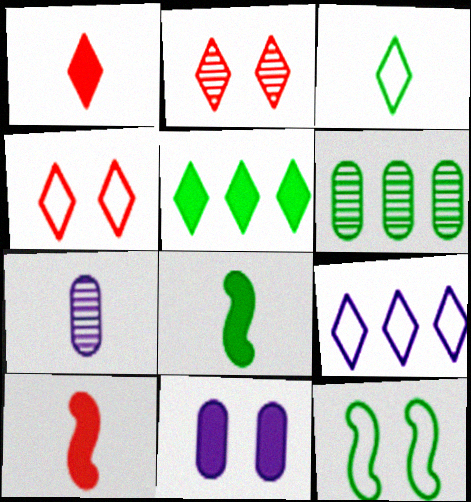[[2, 11, 12], 
[3, 4, 9], 
[3, 7, 10], 
[5, 10, 11]]